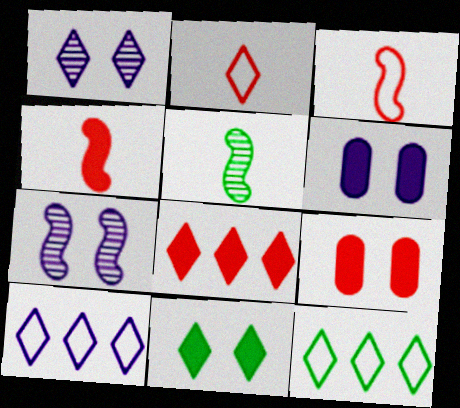[[4, 8, 9], 
[5, 9, 10]]